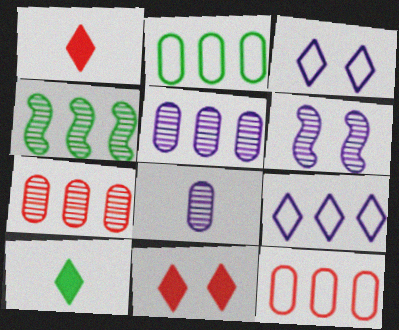[[1, 2, 6], 
[6, 10, 12]]